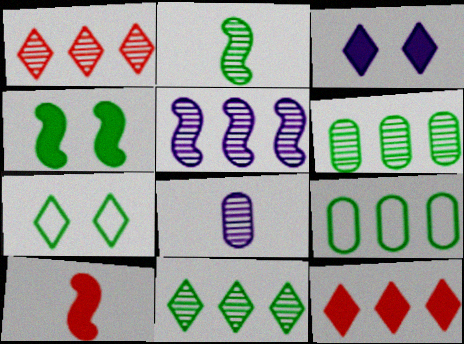[[1, 5, 6], 
[5, 9, 12]]